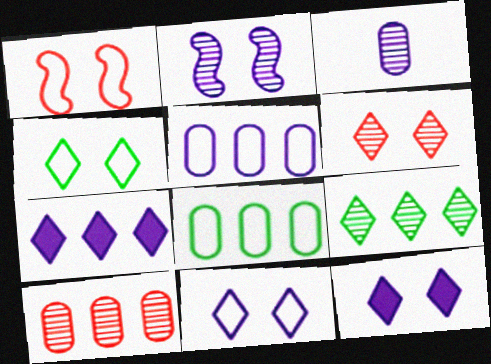[[4, 6, 12]]